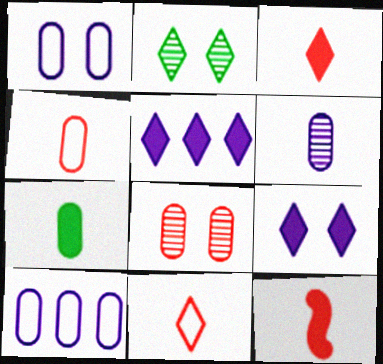[[2, 5, 11], 
[2, 10, 12], 
[4, 6, 7], 
[7, 8, 10]]